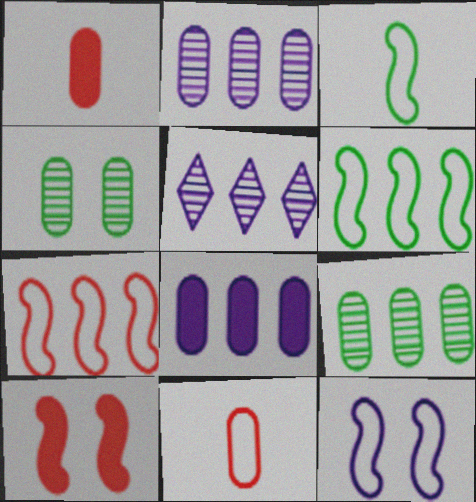[[3, 7, 12], 
[4, 8, 11]]